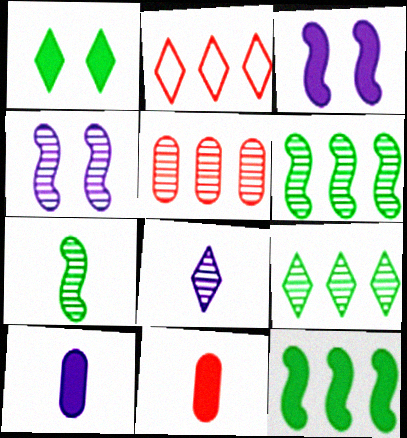[[1, 2, 8]]